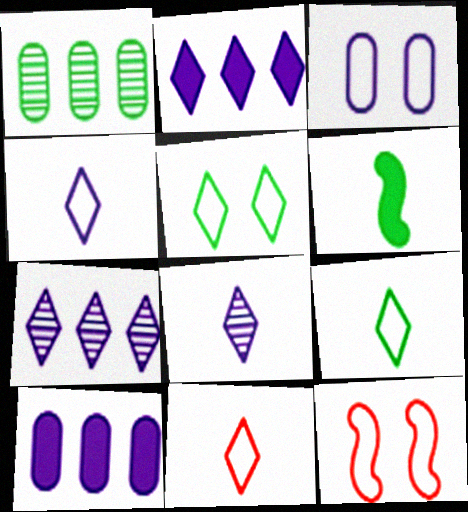[[1, 5, 6], 
[3, 5, 12], 
[4, 9, 11]]